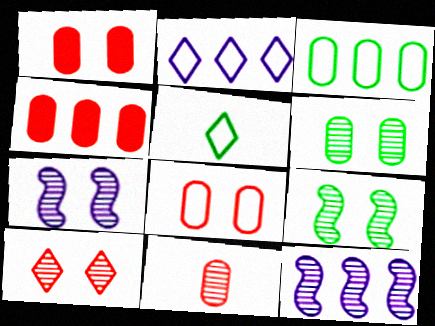[[1, 5, 12], 
[4, 5, 7], 
[4, 8, 11], 
[6, 7, 10]]